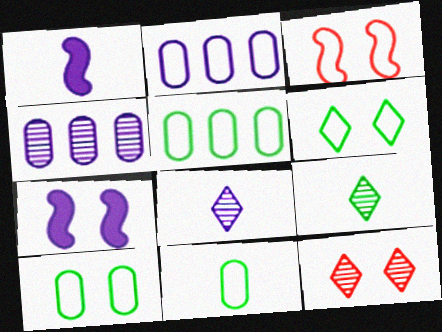[[1, 5, 12], 
[2, 7, 8], 
[5, 10, 11], 
[7, 10, 12]]